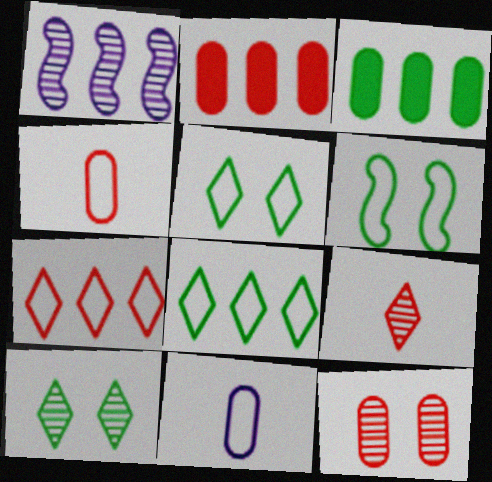[[1, 2, 8], 
[1, 3, 7], 
[2, 4, 12], 
[3, 11, 12], 
[6, 7, 11]]